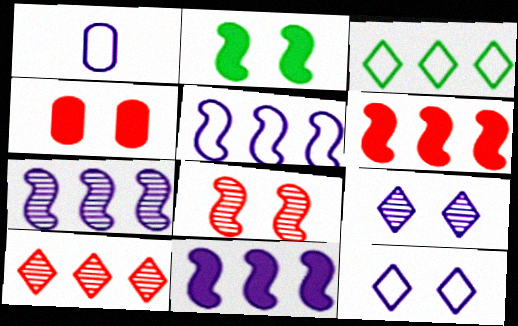[[1, 2, 10], 
[1, 5, 12], 
[1, 9, 11], 
[5, 7, 11]]